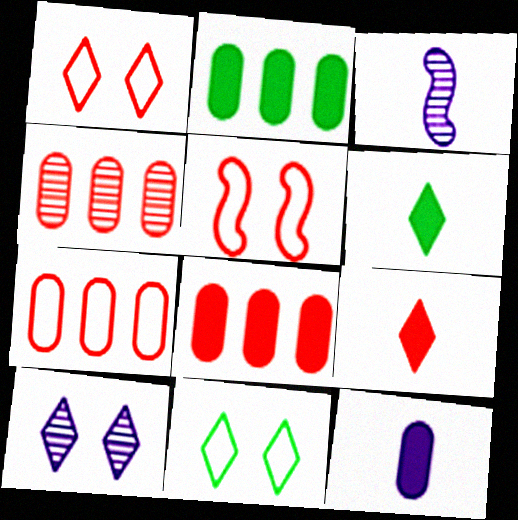[[1, 2, 3], 
[3, 8, 11], 
[4, 5, 9], 
[4, 7, 8]]